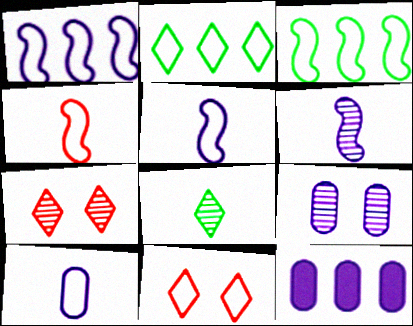[[3, 10, 11], 
[9, 10, 12]]